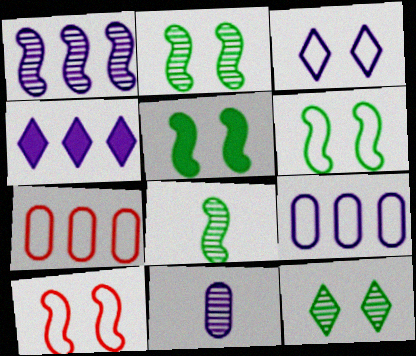[[1, 4, 9], 
[2, 5, 6]]